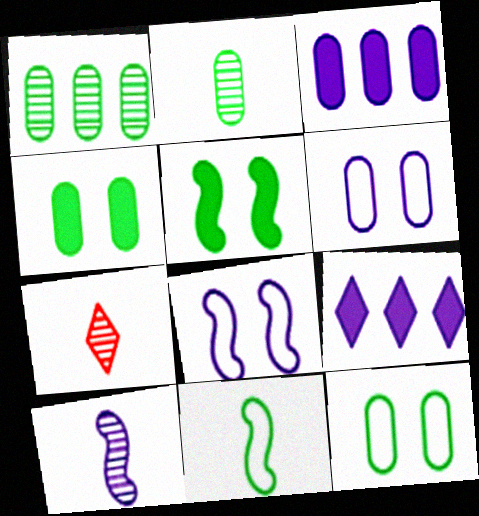[[2, 7, 10], 
[6, 9, 10]]